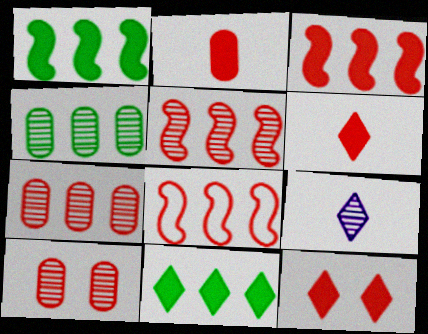[[2, 3, 12], 
[3, 5, 8], 
[6, 8, 10]]